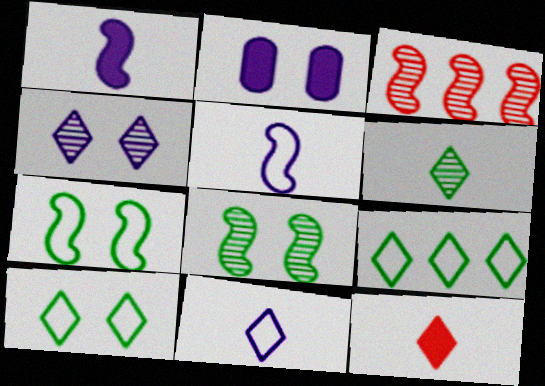[[1, 3, 7], 
[4, 9, 12], 
[6, 11, 12]]